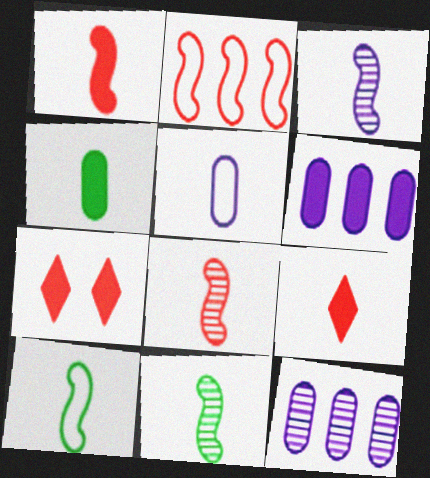[[1, 3, 10], 
[3, 8, 11], 
[5, 9, 11], 
[7, 10, 12]]